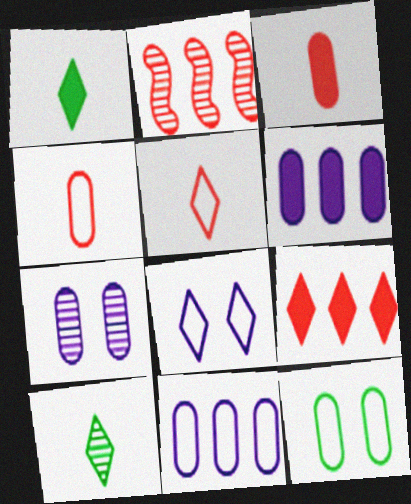[[2, 7, 10], 
[4, 11, 12], 
[8, 9, 10]]